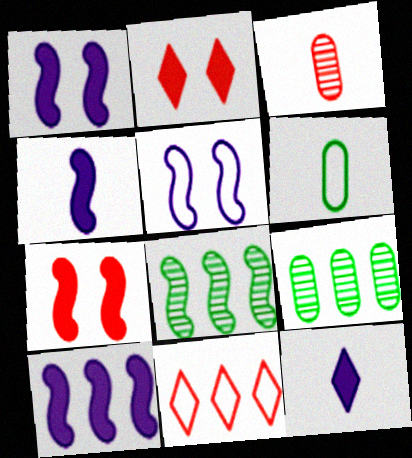[[1, 4, 10], 
[3, 7, 11], 
[5, 6, 11], 
[9, 10, 11]]